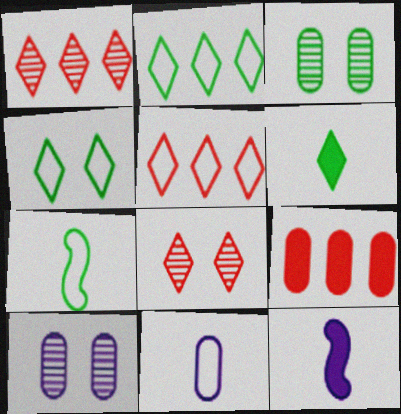[[3, 5, 12], 
[3, 9, 11]]